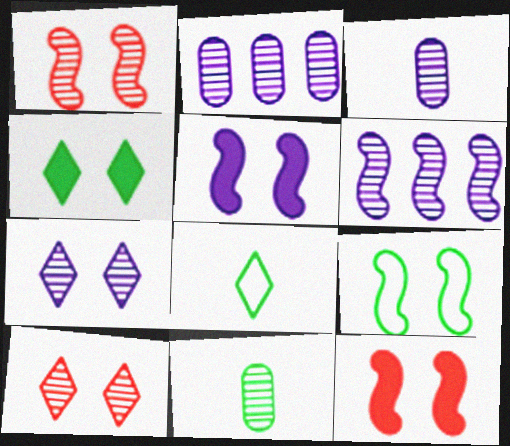[[1, 5, 9], 
[2, 8, 12], 
[3, 6, 7], 
[6, 10, 11]]